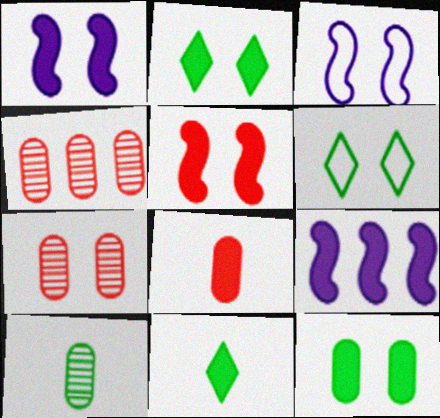[[1, 6, 7], 
[2, 3, 7], 
[2, 8, 9], 
[3, 4, 11]]